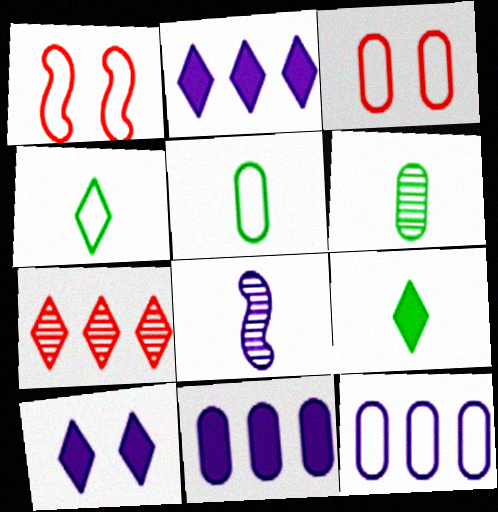[[1, 2, 6], 
[1, 4, 12], 
[3, 5, 12], 
[3, 6, 11], 
[4, 7, 10], 
[8, 10, 12]]